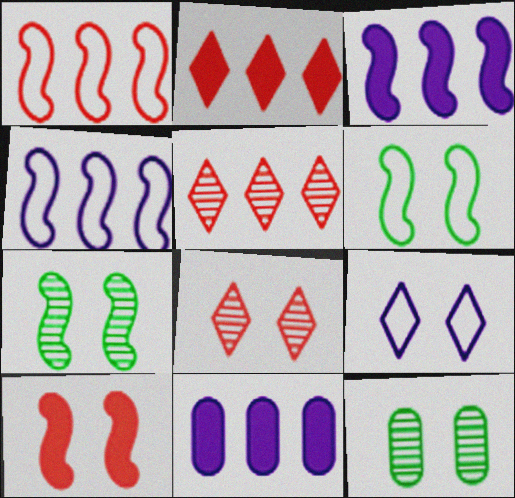[[9, 10, 12]]